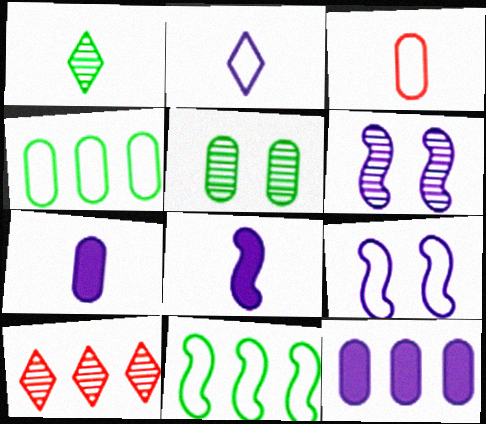[[1, 3, 8], 
[2, 6, 12], 
[3, 5, 12], 
[10, 11, 12]]